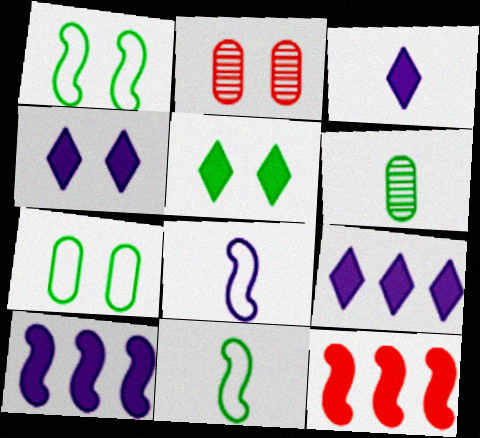[[1, 2, 4], 
[2, 9, 11], 
[3, 4, 9]]